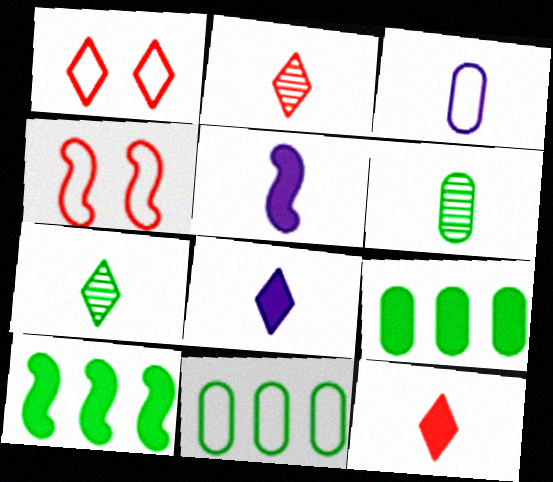[]